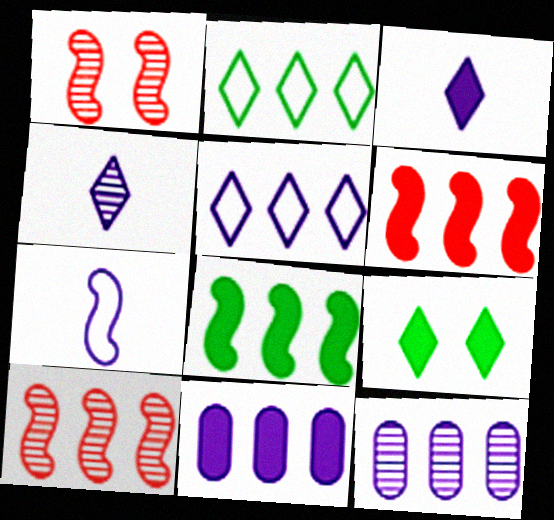[[1, 7, 8], 
[2, 6, 12], 
[2, 10, 11]]